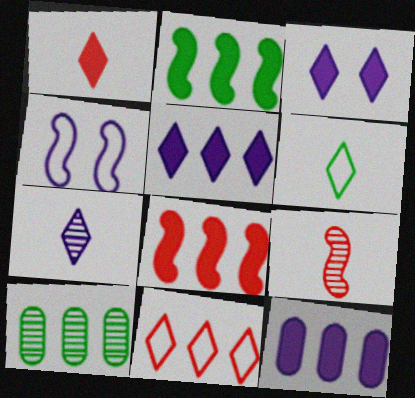[[1, 4, 10], 
[1, 6, 7], 
[2, 4, 9], 
[4, 7, 12]]